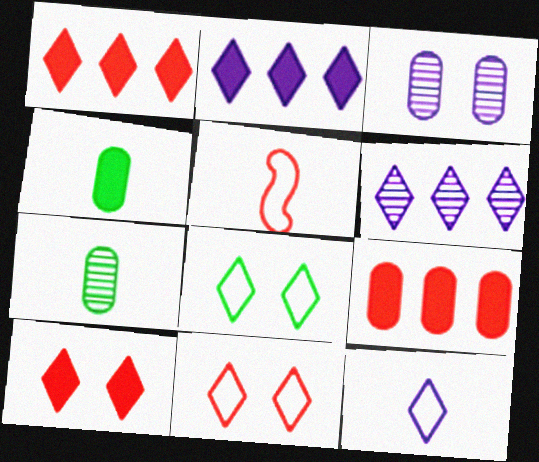[]